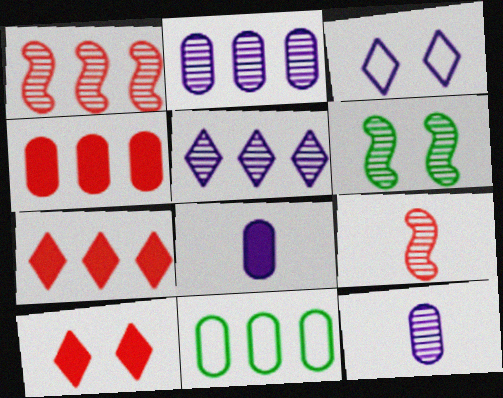[[2, 4, 11]]